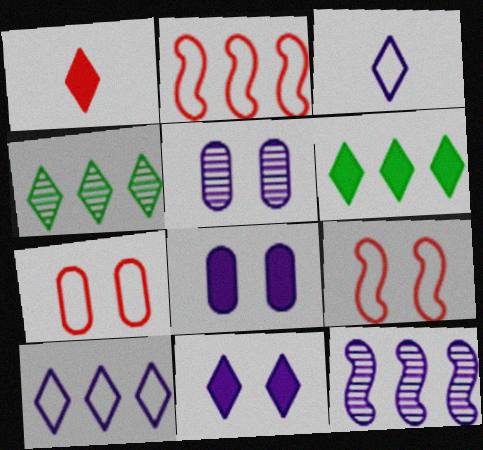[[1, 6, 11], 
[3, 8, 12]]